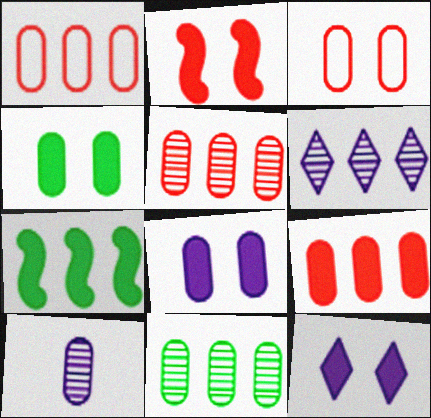[[1, 4, 10], 
[1, 5, 9], 
[1, 6, 7], 
[2, 4, 12]]